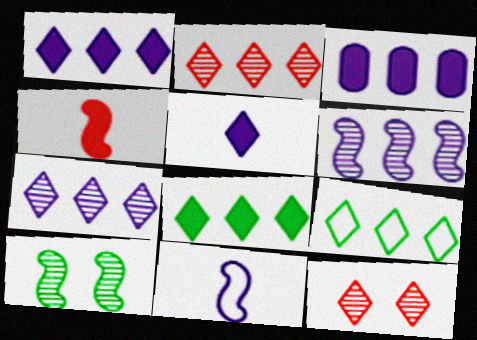[[1, 2, 9], 
[5, 9, 12]]